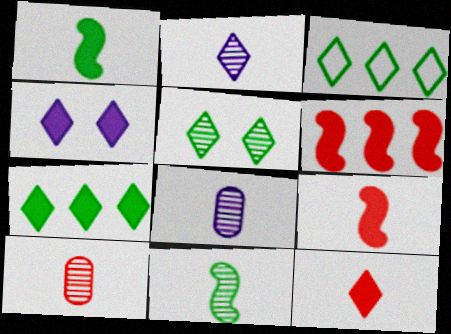[[2, 10, 11], 
[4, 7, 12]]